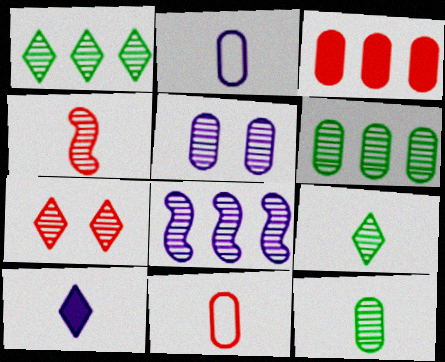[[1, 4, 5], 
[7, 8, 12]]